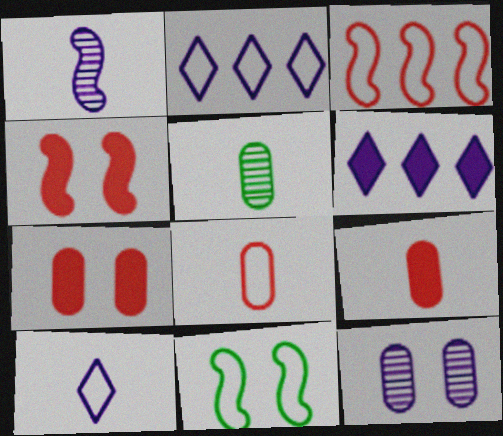[[2, 4, 5], 
[2, 8, 11]]